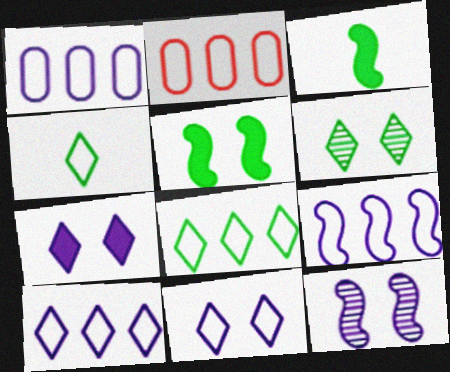[[1, 9, 10], 
[2, 8, 9]]